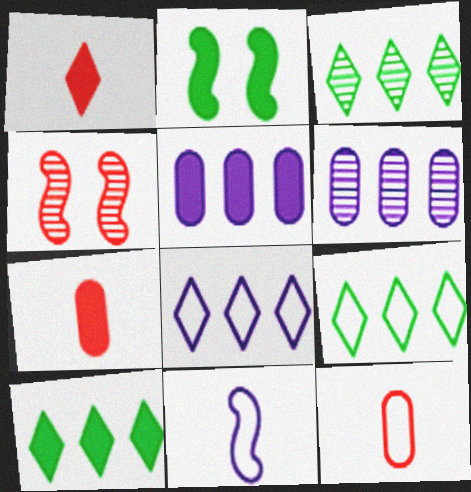[[1, 2, 5], 
[3, 9, 10]]